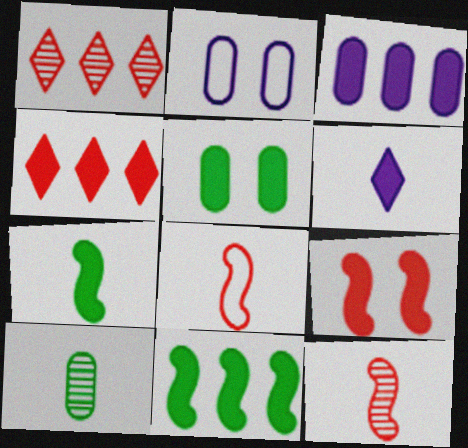[[1, 2, 7], 
[3, 4, 11], 
[6, 8, 10]]